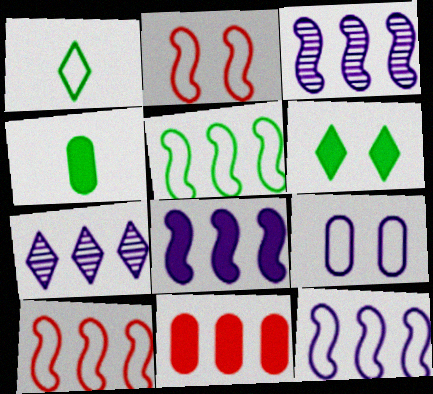[[1, 9, 10], 
[2, 4, 7], 
[3, 8, 12], 
[5, 7, 11], 
[5, 10, 12]]